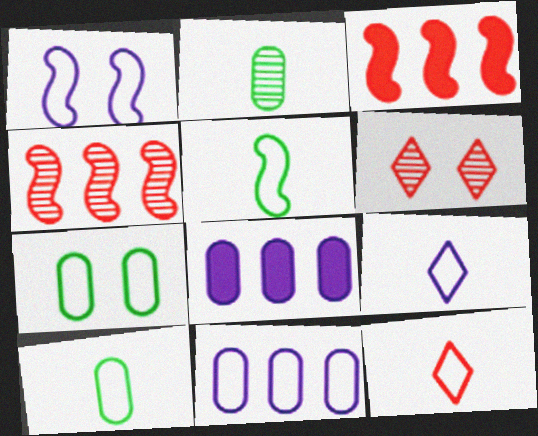[[1, 9, 11], 
[5, 6, 8]]